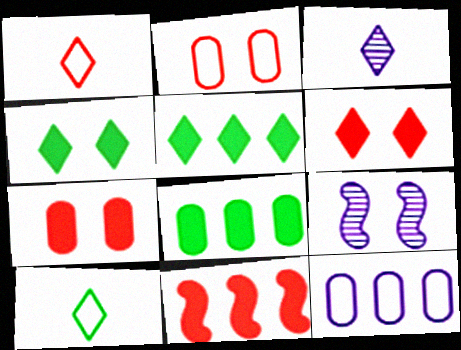[[1, 8, 9], 
[2, 4, 9]]